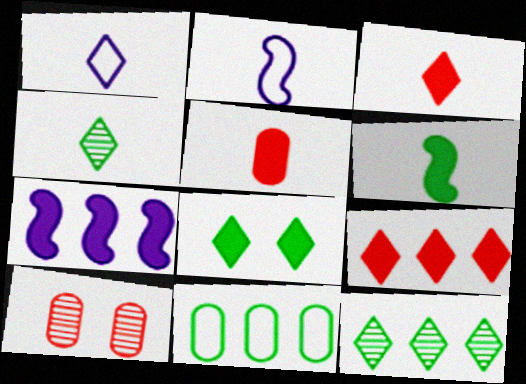[[1, 3, 4], 
[2, 4, 5], 
[5, 7, 8]]